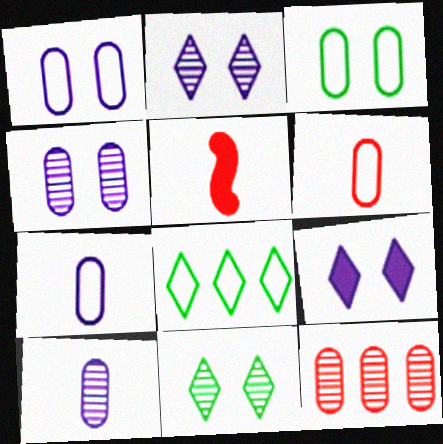[[4, 5, 8]]